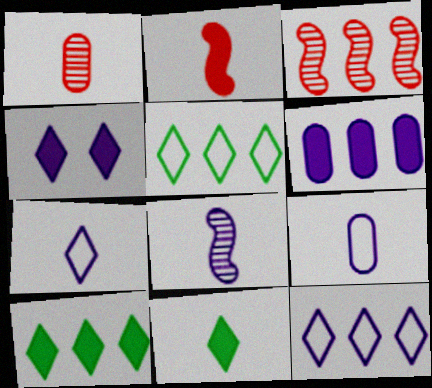[[3, 5, 6]]